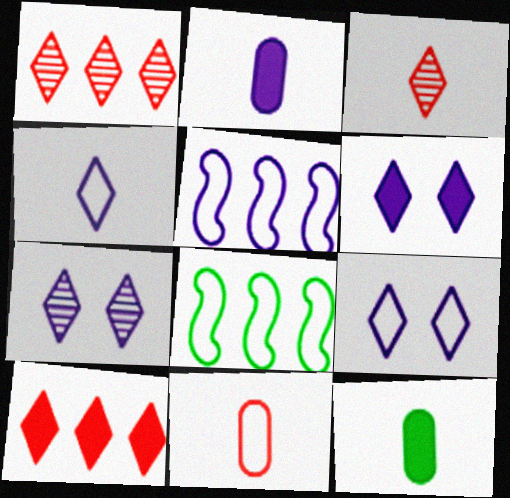[[2, 5, 7], 
[6, 7, 9], 
[8, 9, 11]]